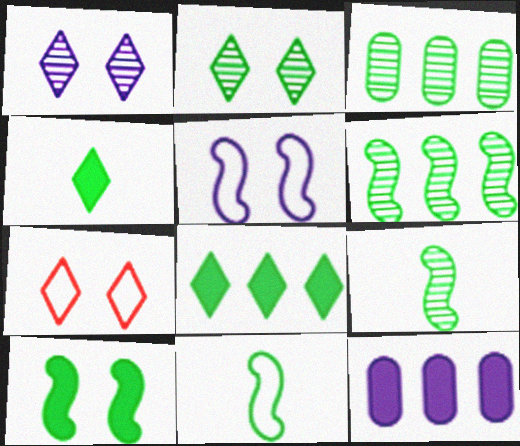[[2, 3, 9], 
[6, 10, 11], 
[7, 9, 12]]